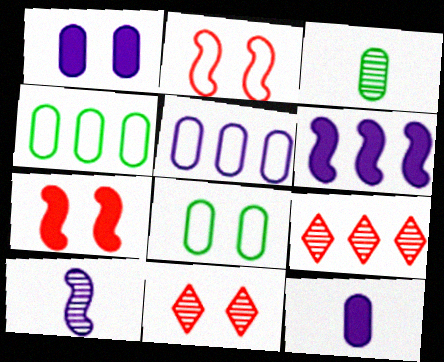[[4, 6, 9]]